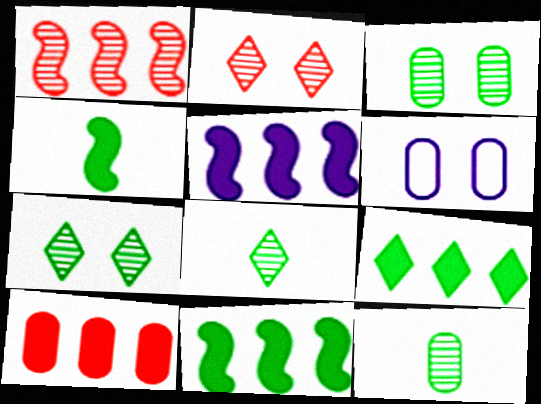[[5, 9, 10], 
[6, 10, 12]]